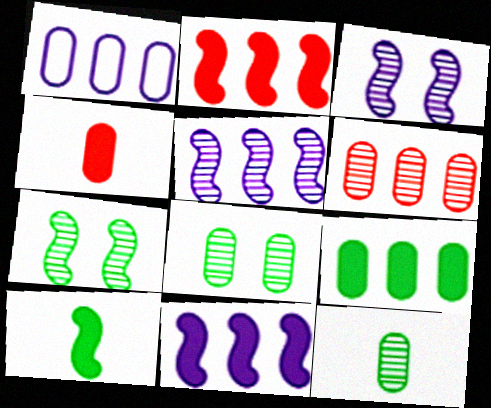[[1, 4, 8], 
[1, 6, 9]]